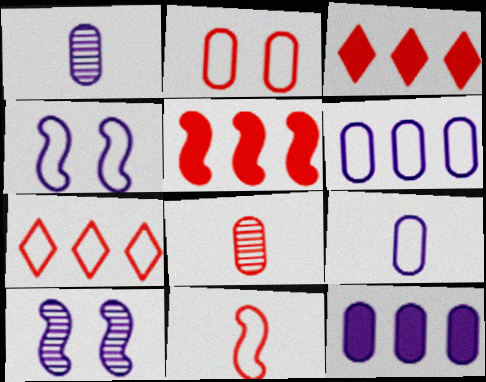[[2, 7, 11]]